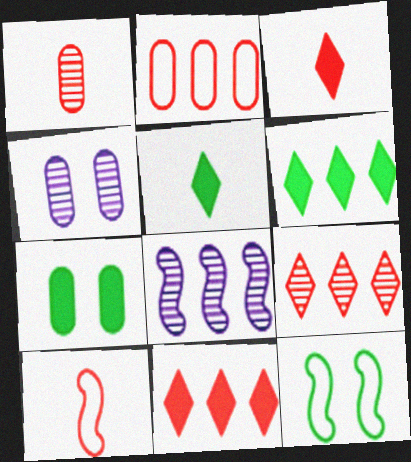[[1, 3, 10], 
[2, 6, 8], 
[4, 6, 10]]